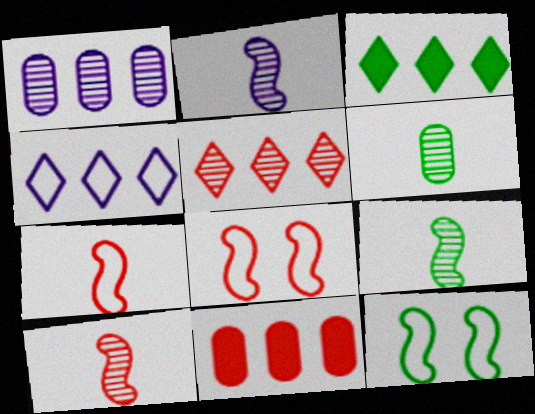[[2, 9, 10], 
[3, 4, 5], 
[3, 6, 12]]